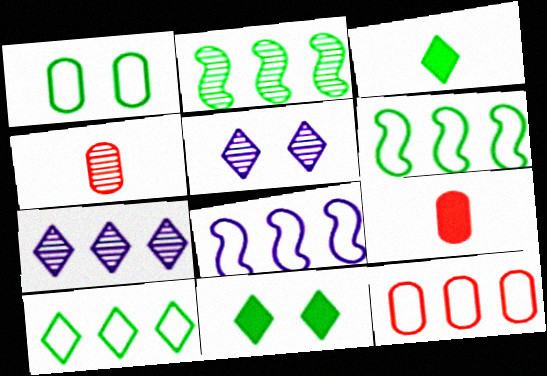[[1, 2, 3], 
[2, 4, 5], 
[4, 8, 11], 
[5, 6, 9], 
[8, 10, 12]]